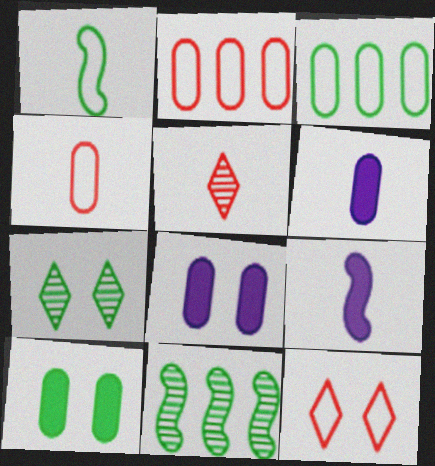[[1, 5, 6], 
[2, 7, 9], 
[6, 11, 12]]